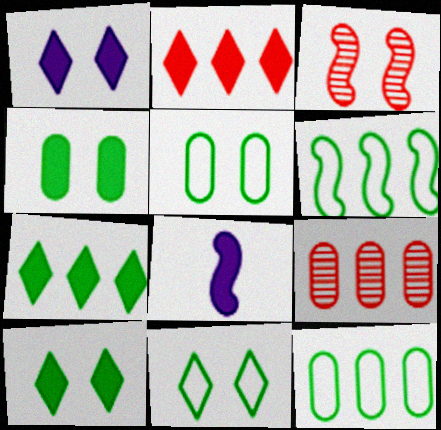[[1, 3, 5], 
[2, 4, 8], 
[3, 6, 8], 
[8, 9, 11]]